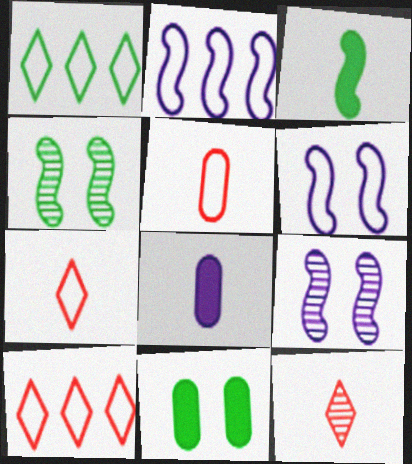[[1, 5, 6], 
[2, 11, 12], 
[4, 8, 10]]